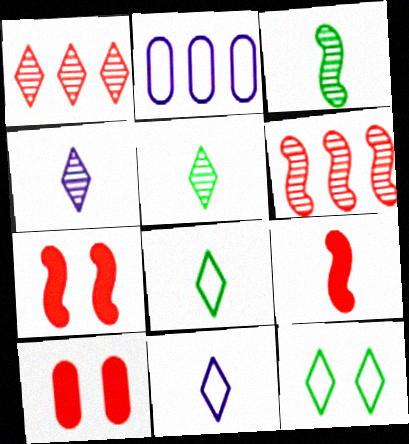[[2, 5, 7]]